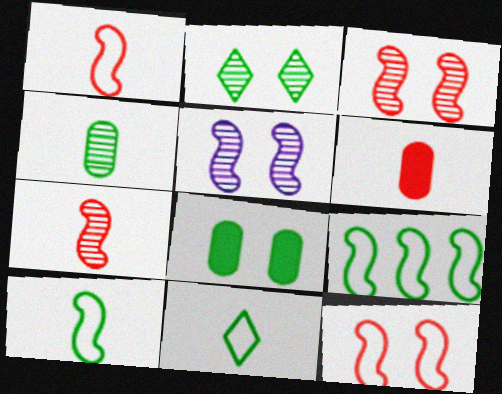[]